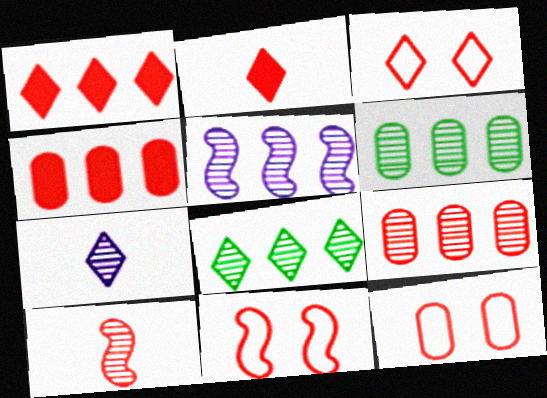[[1, 10, 12], 
[2, 9, 11], 
[3, 4, 10], 
[3, 11, 12], 
[5, 8, 9]]